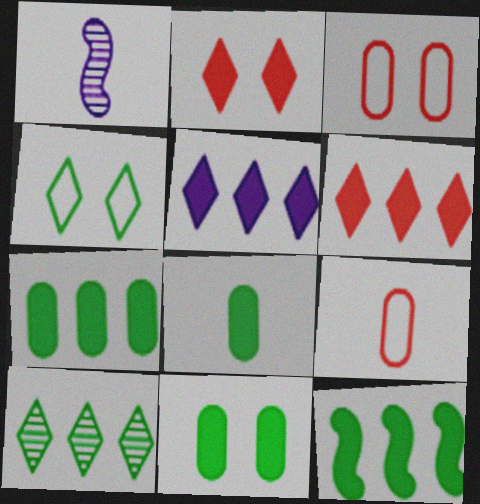[[7, 8, 11]]